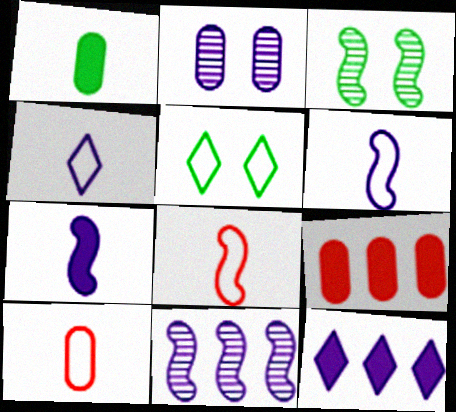[[2, 6, 12], 
[3, 4, 9], 
[3, 10, 12]]